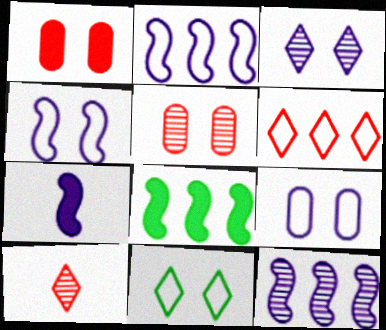[[4, 7, 12], 
[8, 9, 10]]